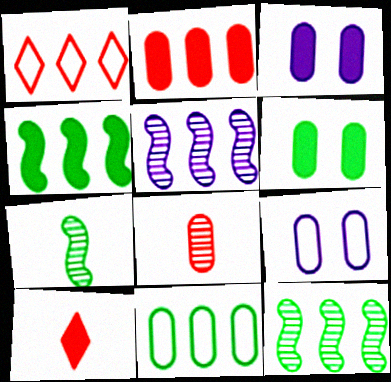[[1, 3, 7], 
[3, 4, 10], 
[3, 8, 11], 
[9, 10, 12]]